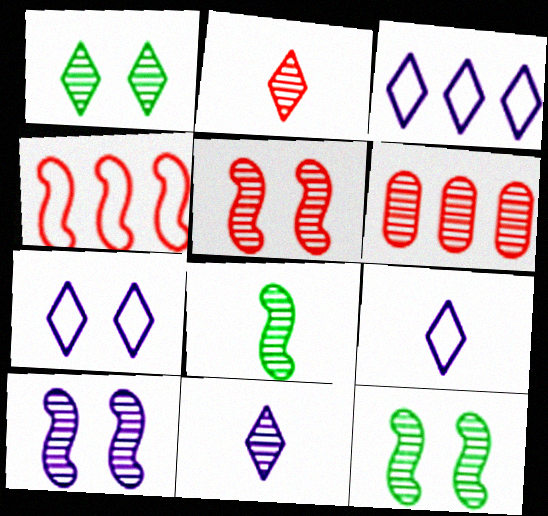[[2, 5, 6], 
[3, 7, 9], 
[5, 10, 12], 
[6, 11, 12]]